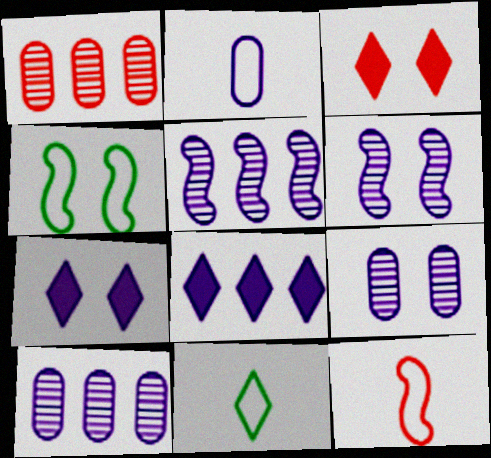[[1, 3, 12], 
[2, 5, 7], 
[2, 6, 8], 
[2, 11, 12], 
[3, 4, 9]]